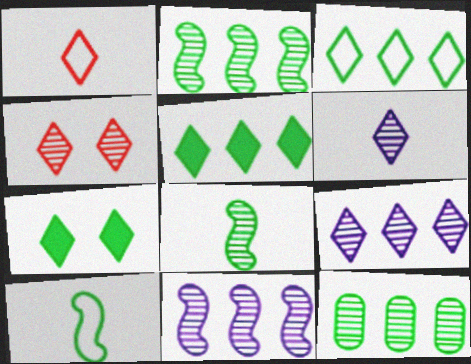[[1, 7, 9], 
[7, 10, 12]]